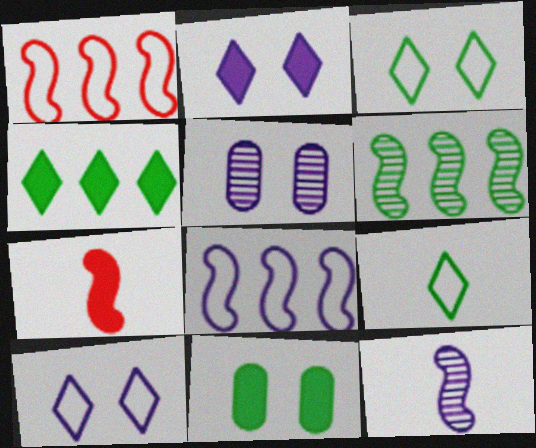[[6, 9, 11]]